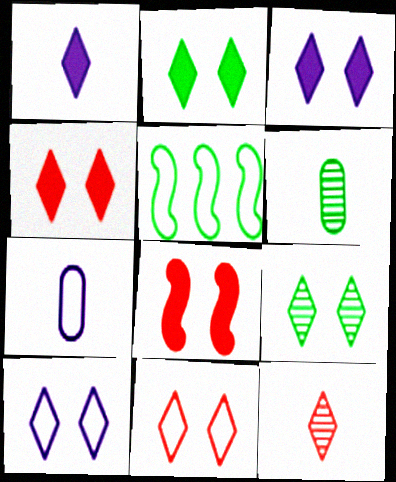[[2, 3, 4], 
[2, 5, 6], 
[3, 9, 11], 
[4, 9, 10], 
[5, 7, 11]]